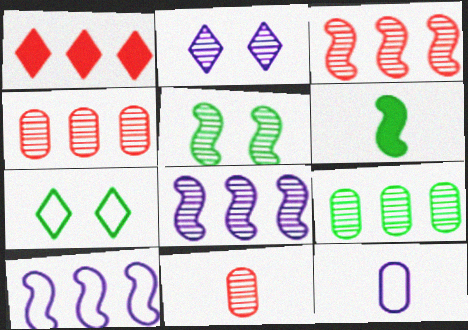[[1, 5, 12], 
[1, 9, 10], 
[6, 7, 9]]